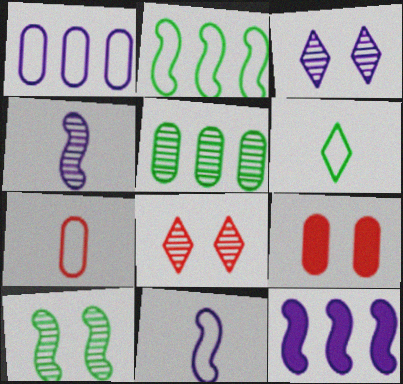[[4, 5, 8], 
[6, 7, 11]]